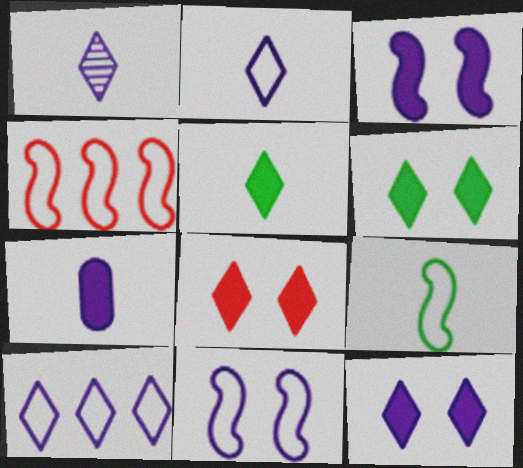[[1, 10, 12], 
[4, 9, 11], 
[6, 8, 12]]